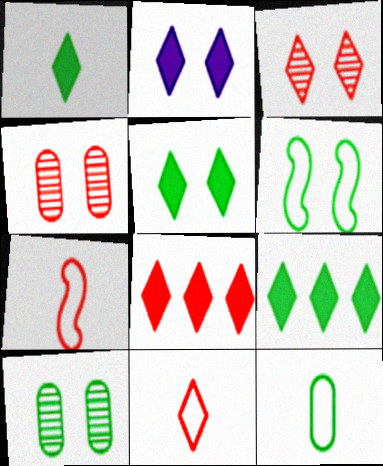[[1, 2, 8], 
[1, 5, 9], 
[2, 4, 6], 
[3, 8, 11], 
[4, 7, 8], 
[5, 6, 10]]